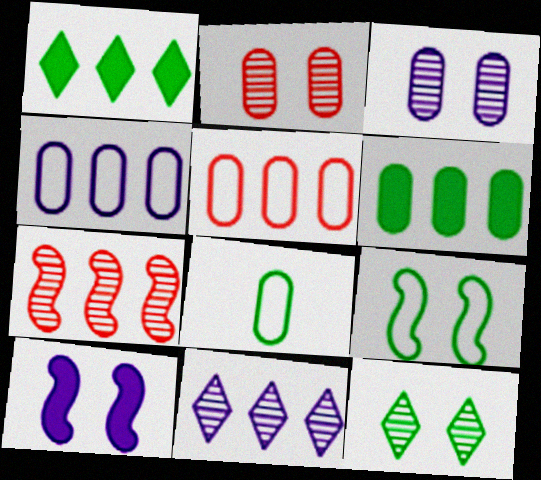[[1, 4, 7]]